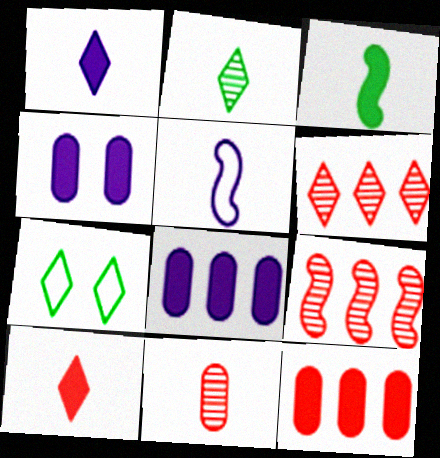[[1, 6, 7]]